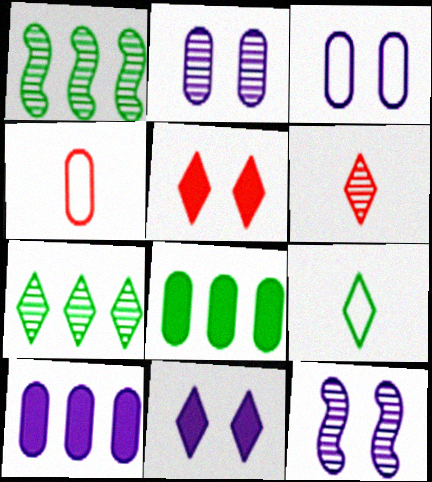[[1, 2, 6], 
[1, 4, 11], 
[2, 4, 8], 
[3, 11, 12]]